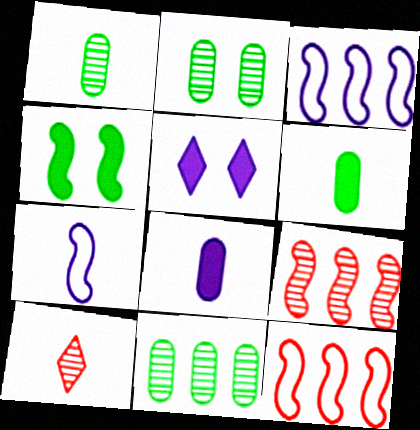[[1, 2, 11], 
[1, 5, 12], 
[4, 7, 9], 
[6, 7, 10]]